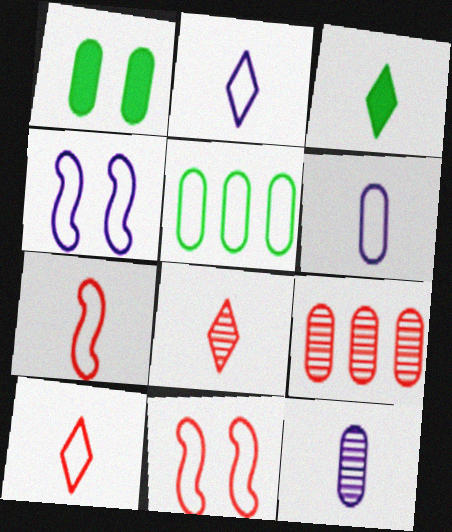[[1, 6, 9], 
[2, 3, 8], 
[2, 5, 11], 
[3, 4, 9], 
[3, 7, 12], 
[4, 5, 10]]